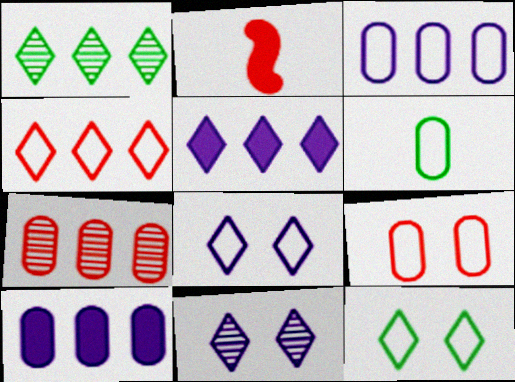[[1, 4, 5], 
[3, 6, 9]]